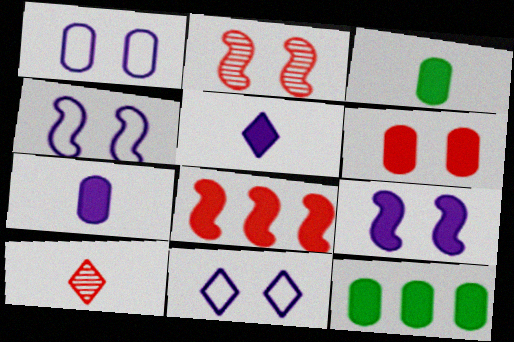[[1, 4, 11], 
[4, 10, 12], 
[6, 7, 12]]